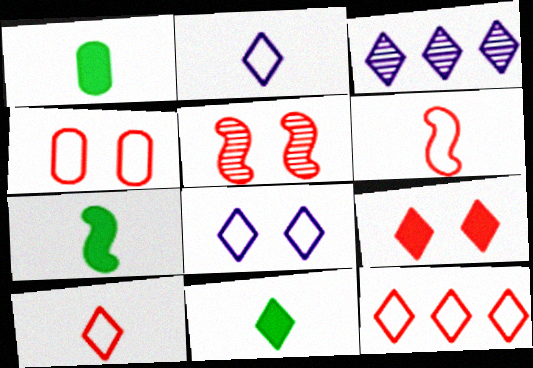[[1, 7, 11], 
[3, 4, 7], 
[4, 5, 9], 
[4, 6, 12]]